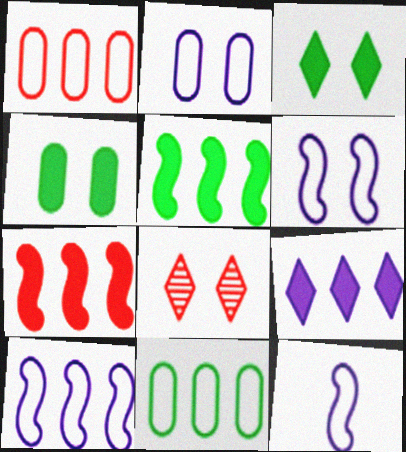[[4, 6, 8], 
[6, 10, 12]]